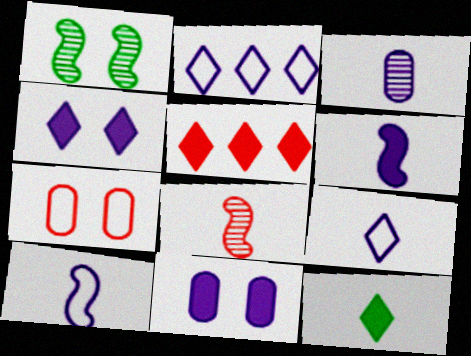[[1, 4, 7], 
[3, 6, 9], 
[4, 5, 12], 
[5, 7, 8]]